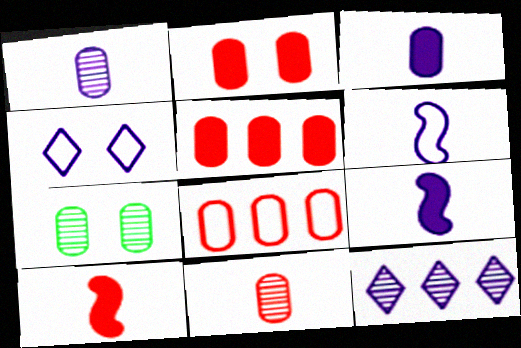[[2, 8, 11], 
[3, 7, 8]]